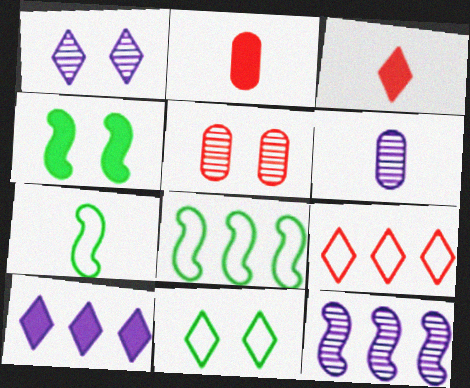[[1, 2, 8], 
[1, 6, 12], 
[2, 4, 10], 
[2, 11, 12], 
[3, 6, 7], 
[4, 6, 9], 
[5, 7, 10]]